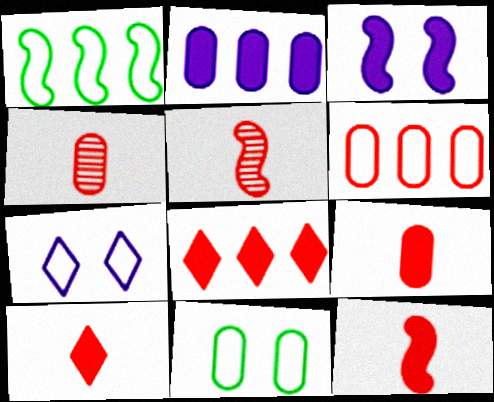[[1, 3, 5], 
[2, 4, 11], 
[9, 10, 12]]